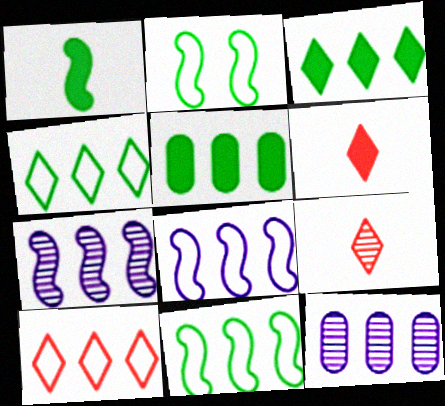[[2, 6, 12], 
[5, 7, 10]]